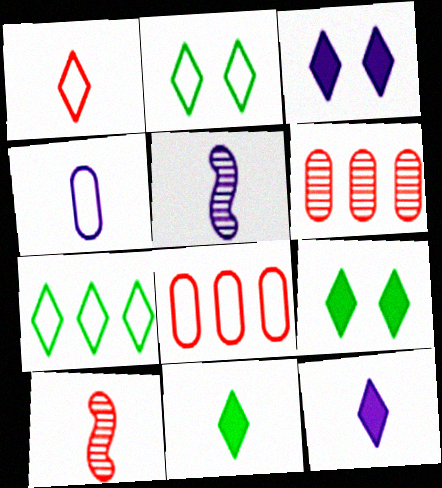[[4, 5, 12], 
[4, 10, 11], 
[5, 8, 9]]